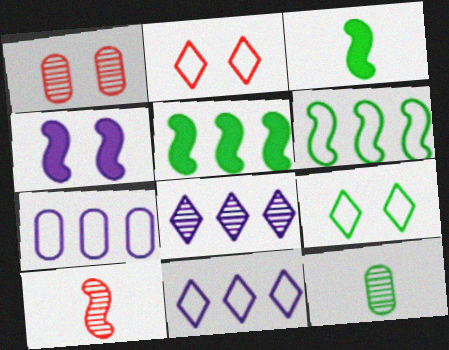[[1, 3, 11], 
[1, 4, 9], 
[4, 6, 10], 
[5, 9, 12]]